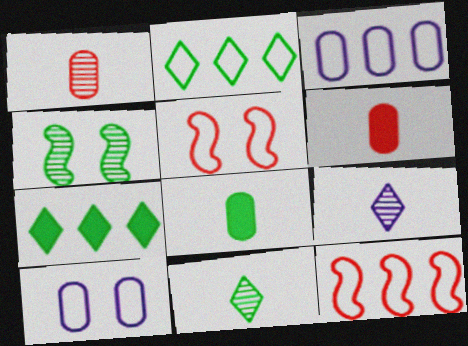[[2, 3, 12], 
[2, 4, 8]]